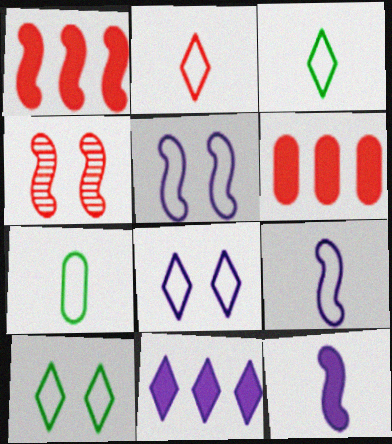[[2, 4, 6], 
[2, 7, 9], 
[4, 7, 11]]